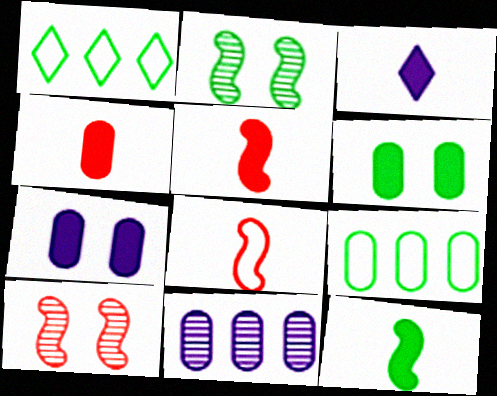[[3, 4, 12], 
[3, 9, 10]]